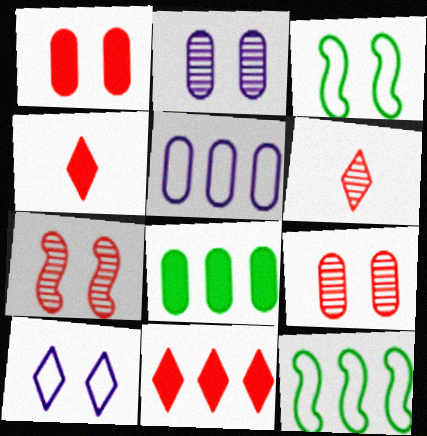[[2, 4, 12]]